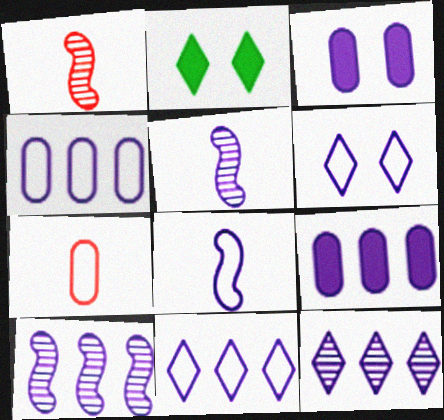[[1, 2, 4], 
[2, 7, 10], 
[3, 5, 11], 
[3, 8, 12], 
[4, 6, 8], 
[5, 6, 9], 
[9, 10, 11]]